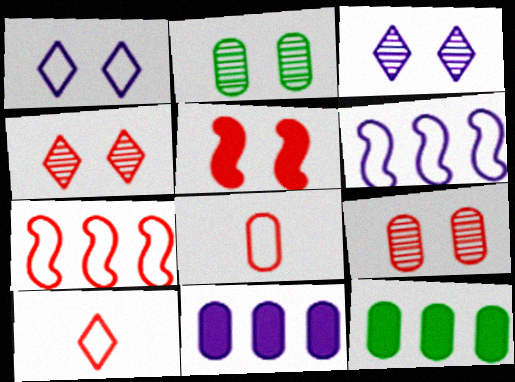[[1, 2, 5], 
[2, 8, 11]]